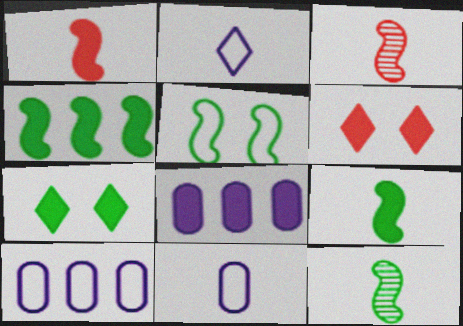[[1, 7, 8], 
[3, 7, 10], 
[4, 5, 12], 
[6, 8, 9], 
[6, 10, 12]]